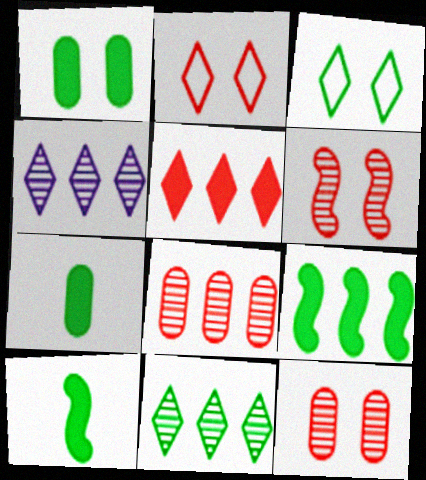[]